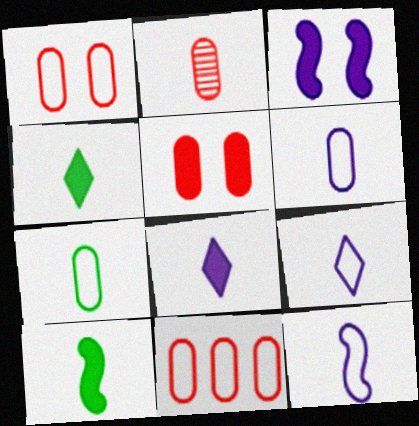[[2, 4, 12], 
[2, 5, 11], 
[2, 9, 10], 
[6, 9, 12]]